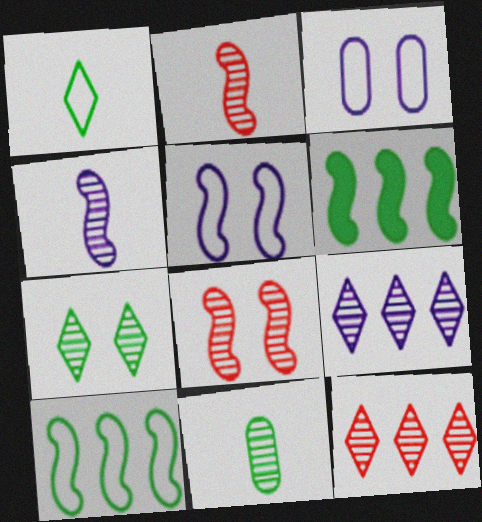[[2, 5, 6], 
[8, 9, 11]]